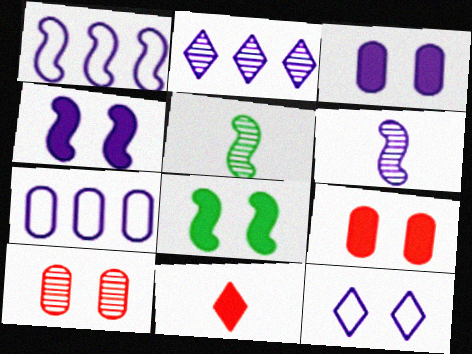[[1, 4, 6], 
[2, 5, 10], 
[8, 10, 12]]